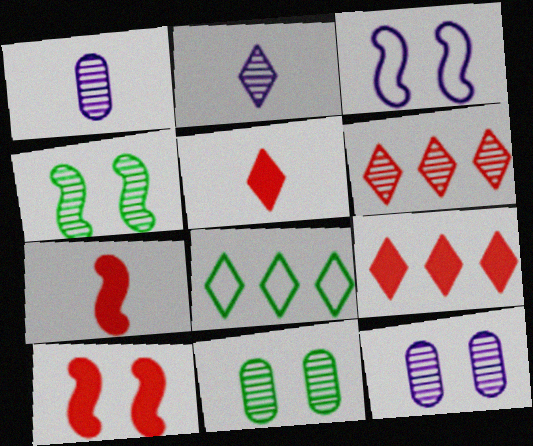[[1, 4, 6], 
[1, 8, 10], 
[3, 4, 10], 
[7, 8, 12]]